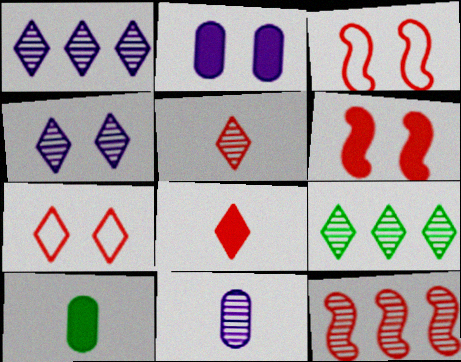[[1, 3, 10], 
[4, 5, 9]]